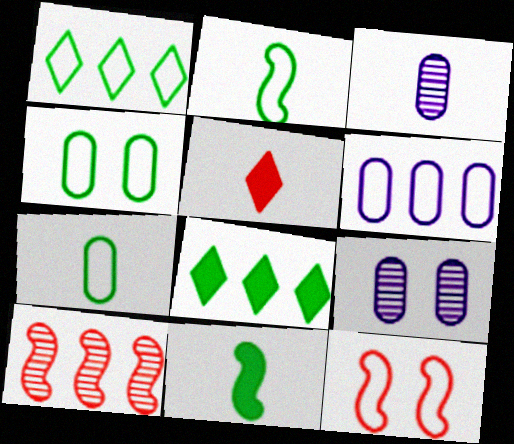[[1, 2, 4], 
[2, 3, 5], 
[3, 8, 12], 
[6, 8, 10]]